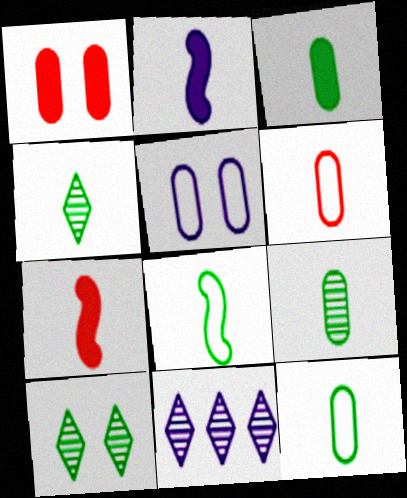[[1, 8, 11], 
[2, 4, 6], 
[2, 5, 11], 
[3, 4, 8], 
[3, 9, 12]]